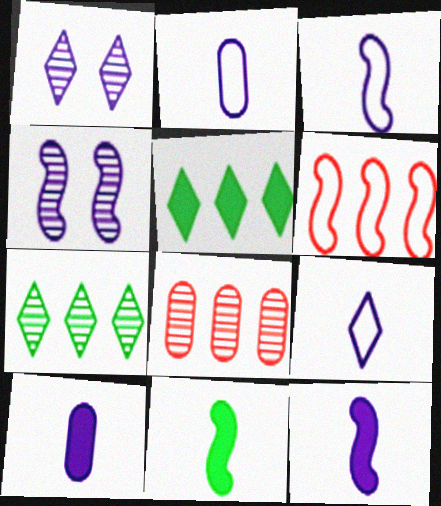[[2, 3, 9], 
[4, 6, 11]]